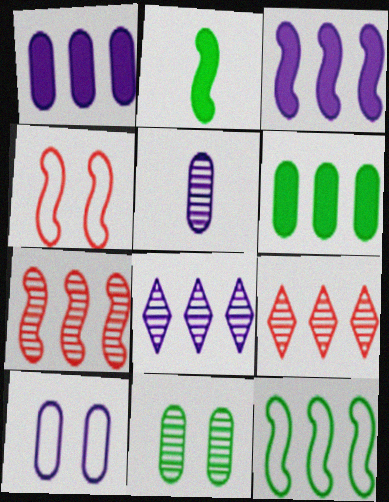[[1, 5, 10], 
[1, 9, 12], 
[2, 9, 10], 
[3, 7, 12]]